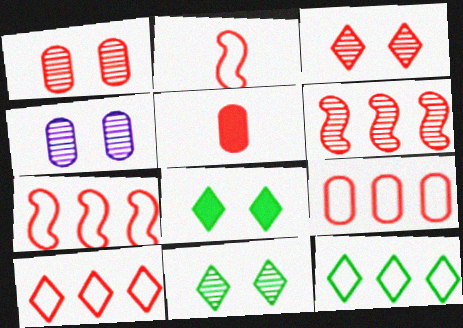[[1, 5, 9], 
[3, 5, 7], 
[7, 9, 10]]